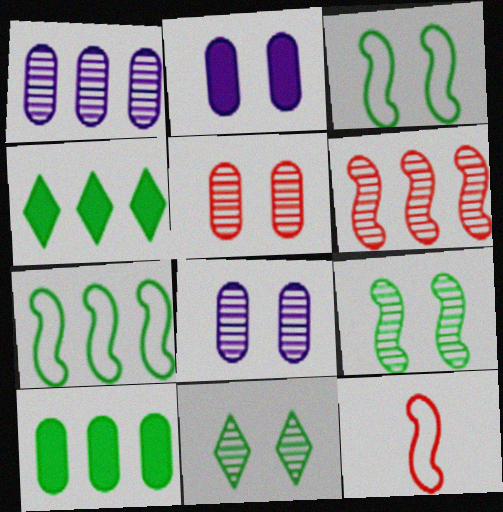[[4, 8, 12]]